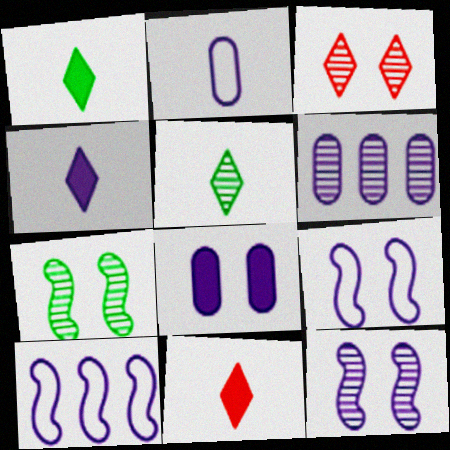[[1, 4, 11], 
[2, 6, 8], 
[4, 6, 9]]